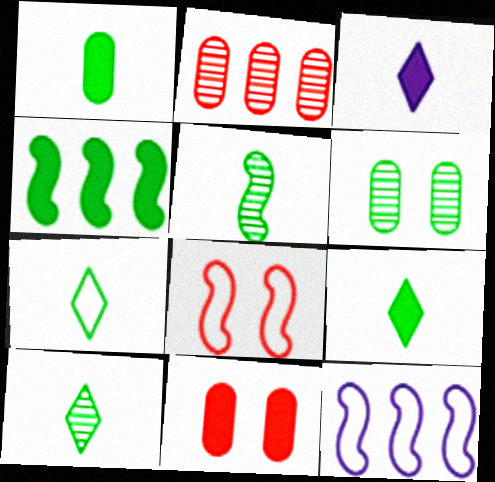[[1, 5, 7], 
[3, 4, 11], 
[4, 6, 7], 
[7, 9, 10], 
[10, 11, 12]]